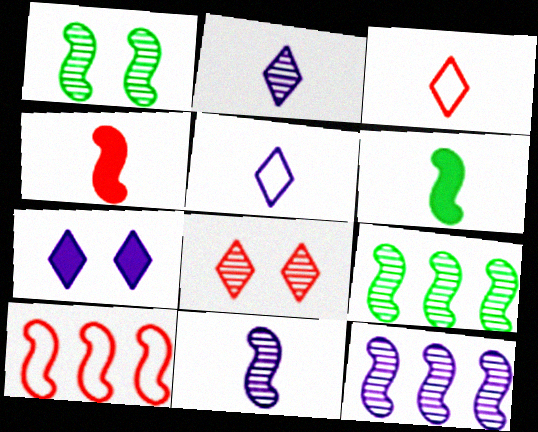[]